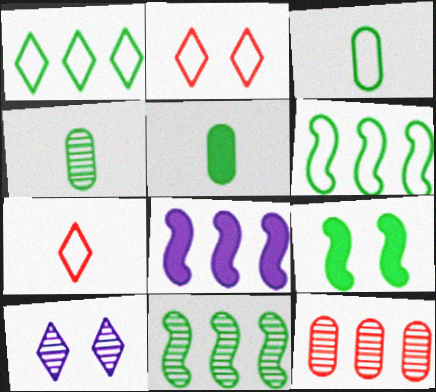[[1, 4, 9], 
[1, 8, 12], 
[2, 4, 8], 
[3, 4, 5]]